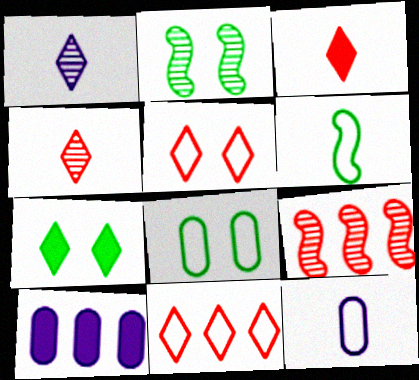[[1, 7, 11], 
[2, 7, 8], 
[7, 9, 12]]